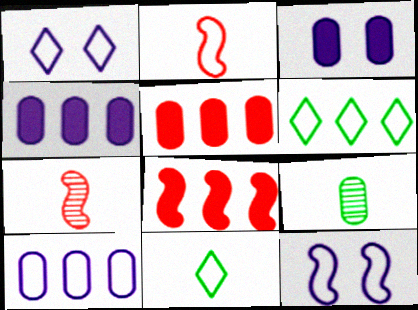[[1, 8, 9], 
[3, 6, 7]]